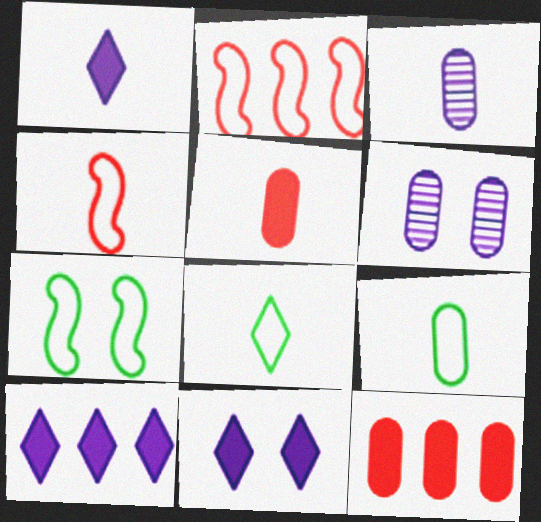[[1, 10, 11], 
[3, 5, 9], 
[6, 9, 12]]